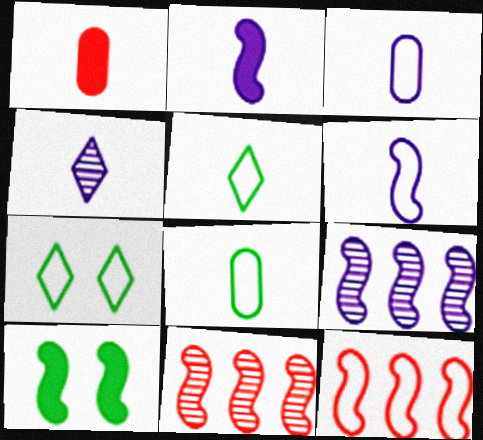[[1, 7, 9], 
[2, 3, 4], 
[3, 7, 12], 
[6, 10, 11]]